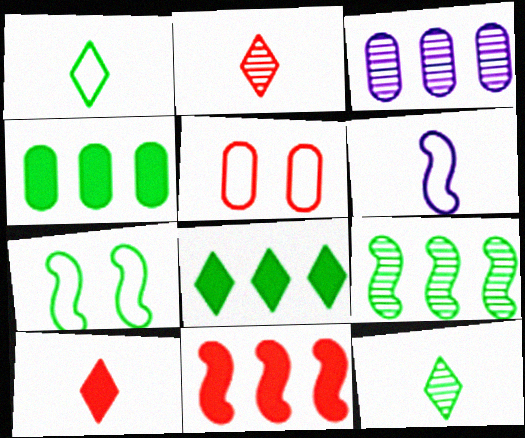[[2, 5, 11], 
[3, 7, 10], 
[4, 7, 12]]